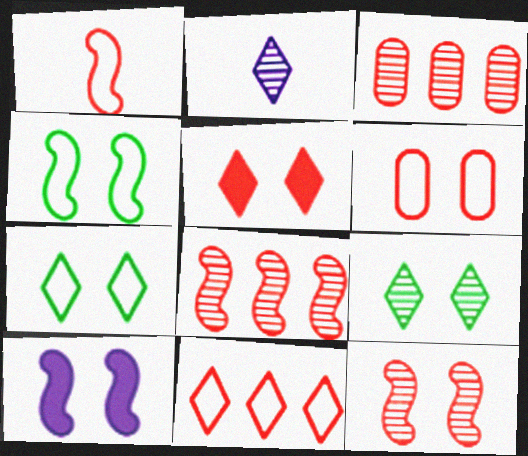[[1, 3, 5], 
[1, 6, 11], 
[4, 10, 12], 
[5, 6, 12], 
[6, 9, 10]]